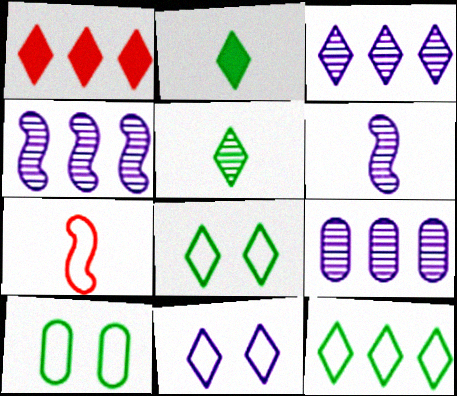[[1, 3, 12], 
[1, 5, 11], 
[1, 6, 10], 
[3, 4, 9]]